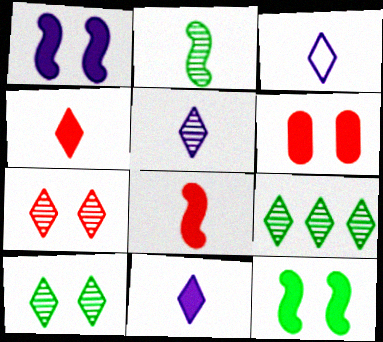[[3, 5, 11], 
[5, 7, 9]]